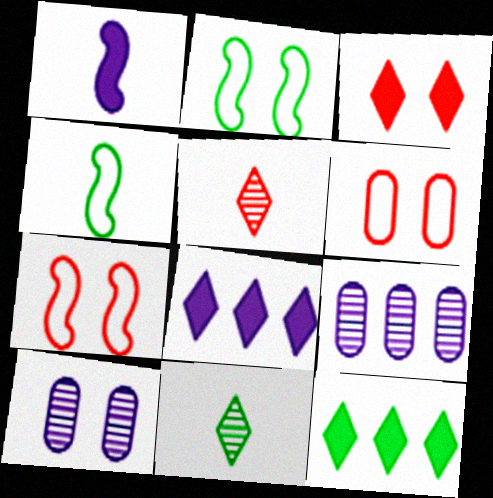[[2, 3, 10], 
[3, 4, 9]]